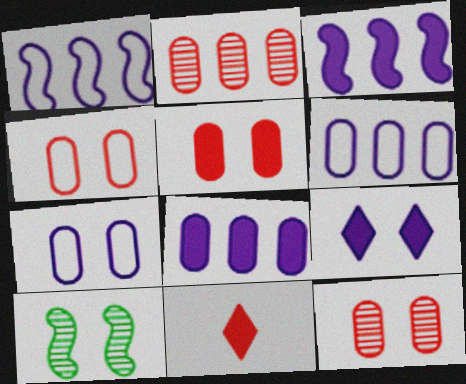[[4, 5, 12], 
[4, 9, 10], 
[6, 10, 11]]